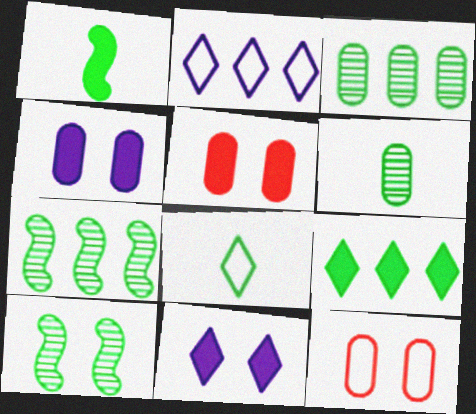[[1, 6, 8], 
[10, 11, 12]]